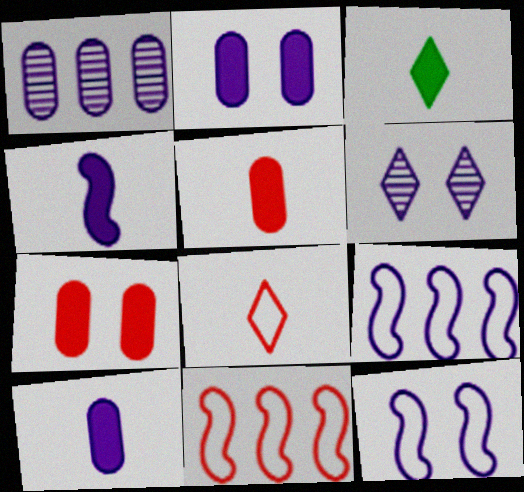[[2, 6, 12], 
[3, 4, 5], 
[6, 9, 10]]